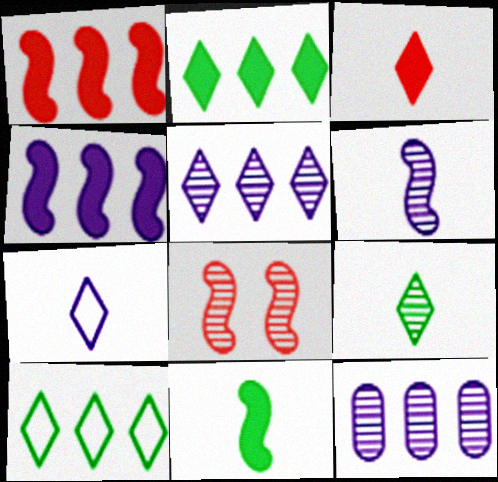[[1, 10, 12], 
[3, 7, 9], 
[8, 9, 12]]